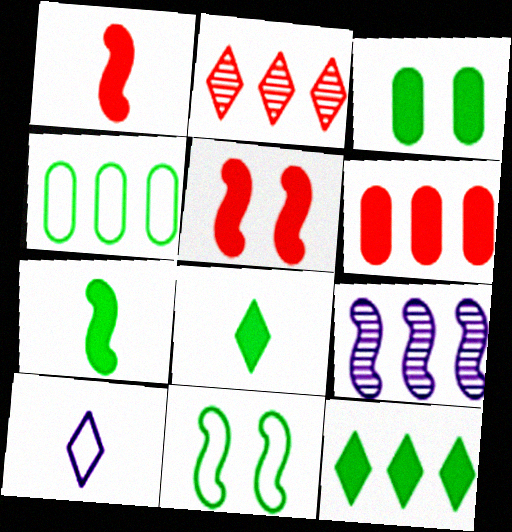[[1, 9, 11], 
[3, 7, 12]]